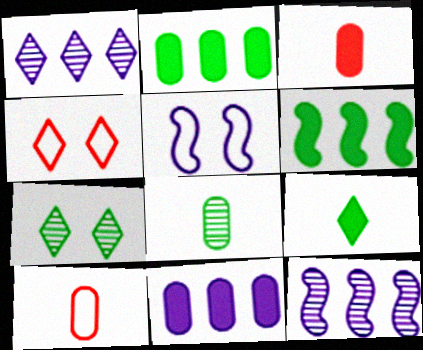[[1, 4, 9]]